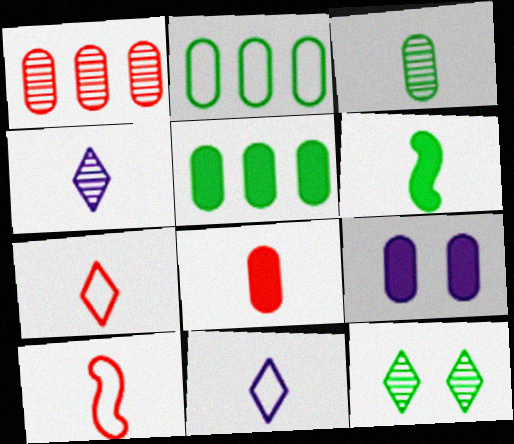[[2, 6, 12], 
[5, 8, 9]]